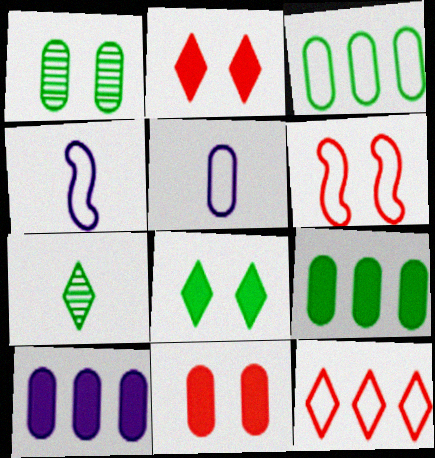[[6, 7, 10]]